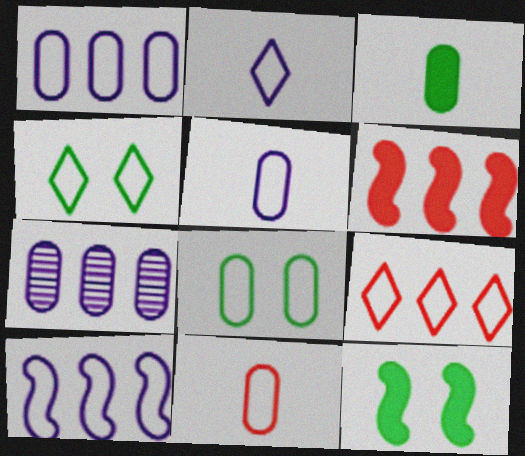[[1, 8, 11], 
[2, 4, 9], 
[4, 10, 11]]